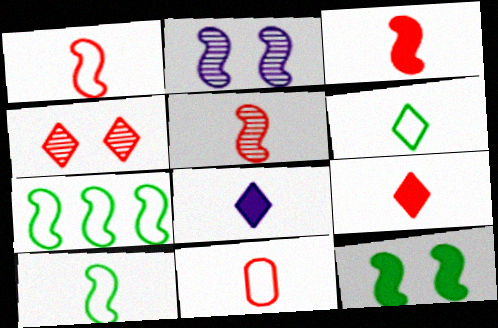[[1, 3, 5], 
[2, 3, 7], 
[5, 9, 11]]